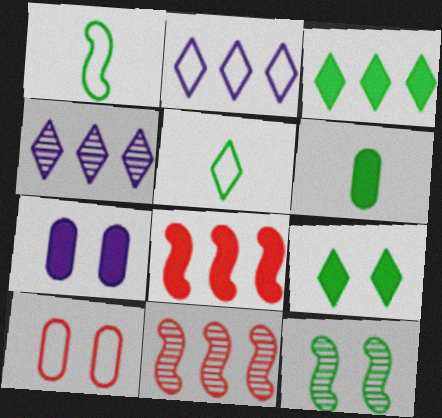[[1, 2, 10], 
[5, 7, 11]]